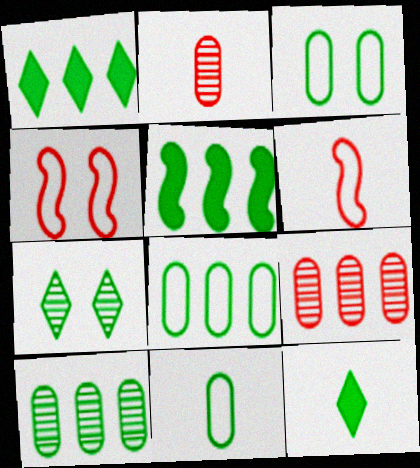[[3, 8, 11], 
[5, 7, 11]]